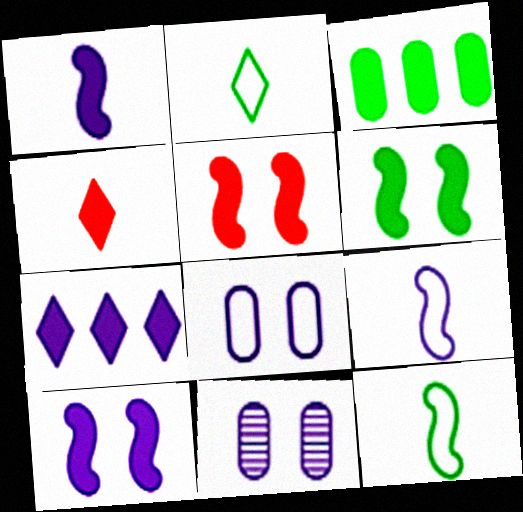[[3, 4, 10], 
[5, 6, 10], 
[7, 9, 11]]